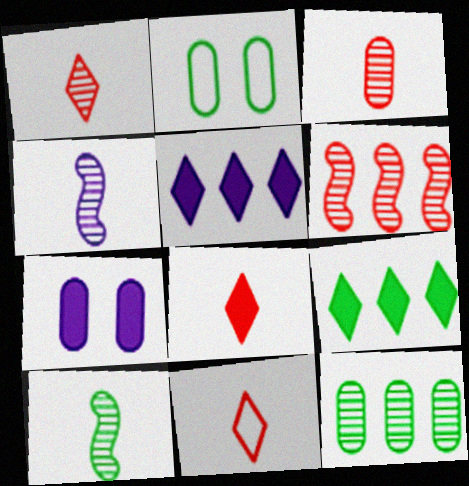[[1, 8, 11], 
[2, 9, 10]]